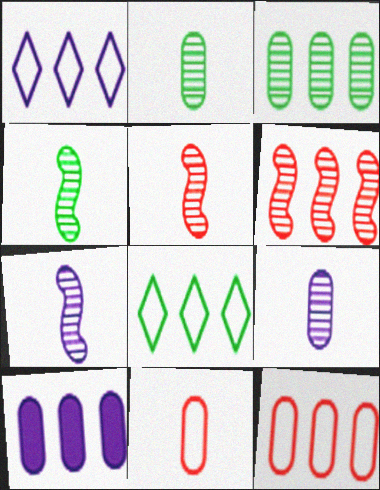[[3, 10, 12], 
[4, 5, 7], 
[6, 8, 10]]